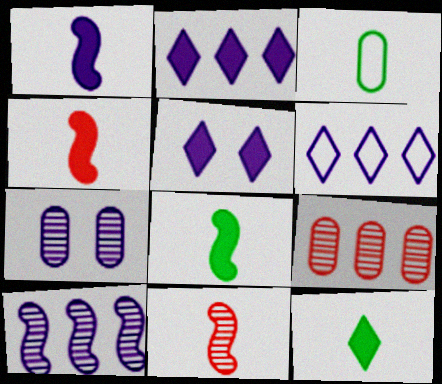[[1, 4, 8], 
[1, 6, 7]]